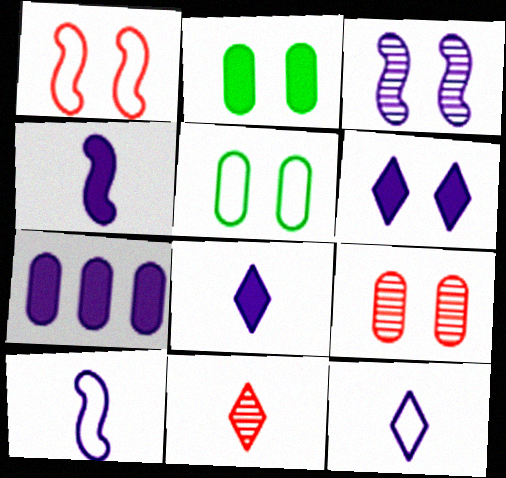[[3, 7, 12], 
[4, 6, 7]]